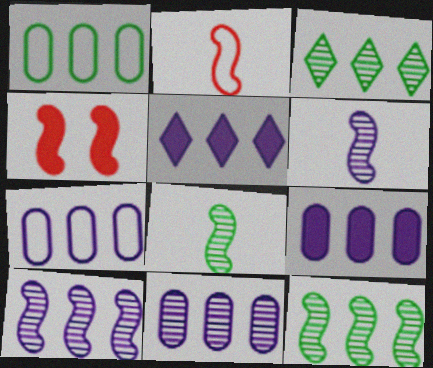[[5, 7, 10], 
[7, 9, 11]]